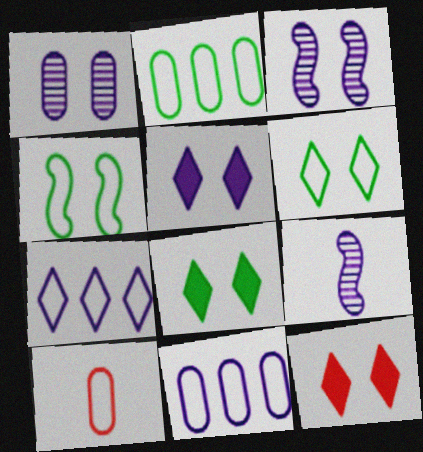[[1, 4, 12], 
[2, 9, 12], 
[4, 7, 10], 
[5, 8, 12], 
[5, 9, 11]]